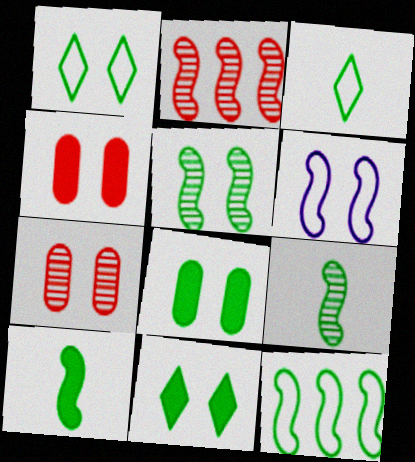[[1, 5, 8], 
[2, 6, 10], 
[5, 10, 12], 
[6, 7, 11]]